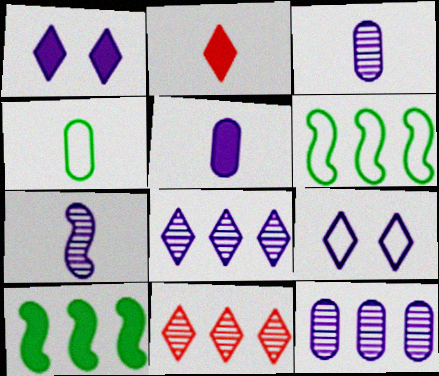[[2, 4, 7]]